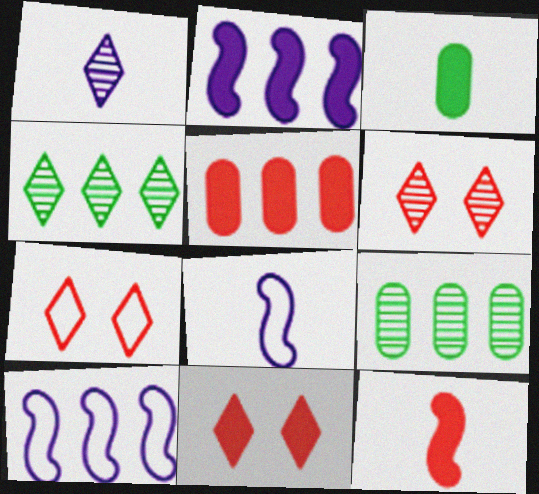[[1, 4, 6], 
[2, 3, 11], 
[3, 6, 10], 
[4, 5, 10], 
[5, 11, 12], 
[6, 7, 11], 
[8, 9, 11]]